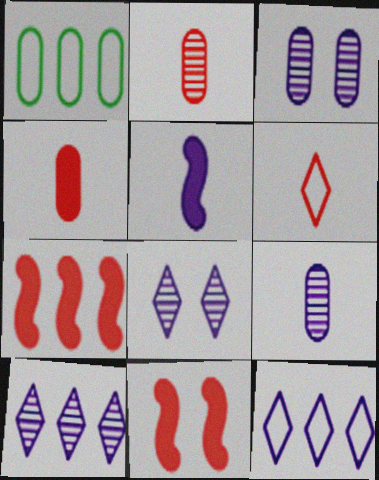[[1, 3, 4], 
[1, 7, 10], 
[3, 5, 12]]